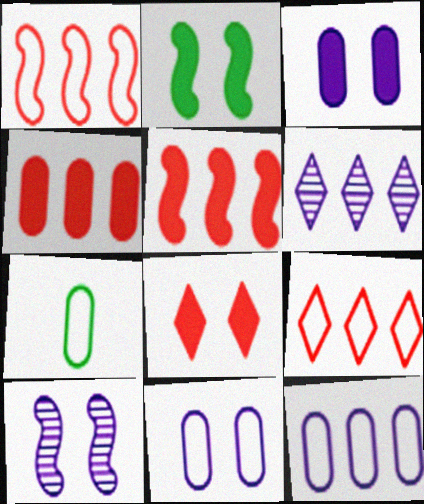[[2, 3, 8]]